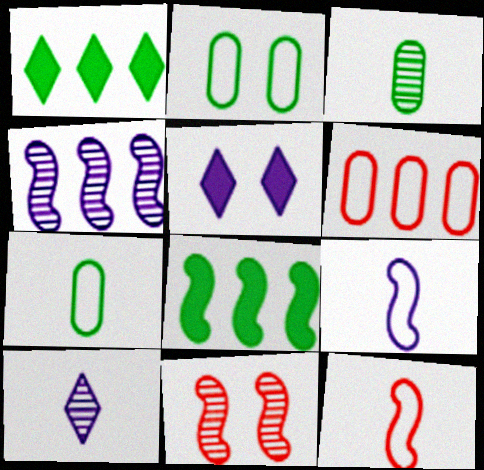[[1, 4, 6], 
[2, 5, 11], 
[8, 9, 11]]